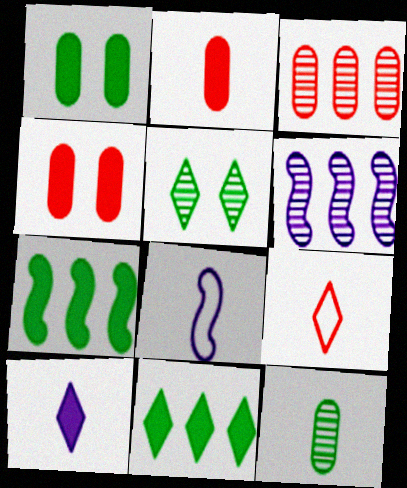[[1, 6, 9], 
[4, 7, 10]]